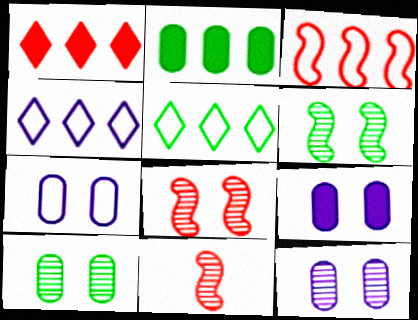[[5, 9, 11], 
[7, 9, 12]]